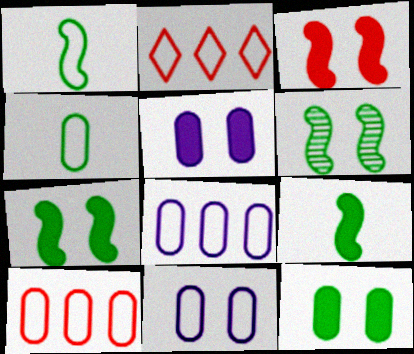[[1, 2, 11], 
[4, 10, 11]]